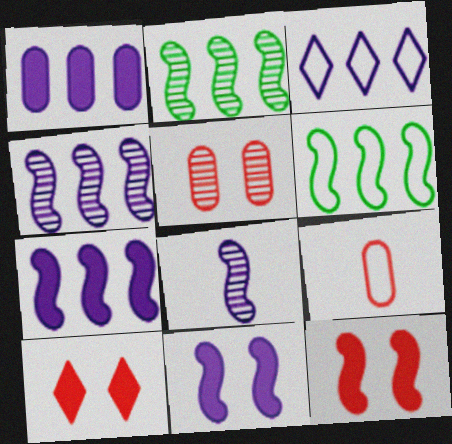[[1, 3, 4], 
[6, 8, 12]]